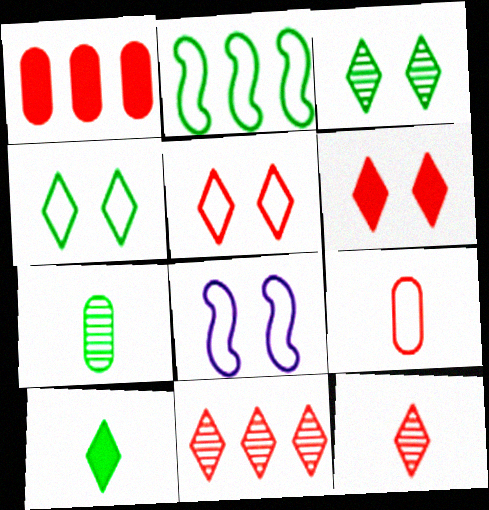[]